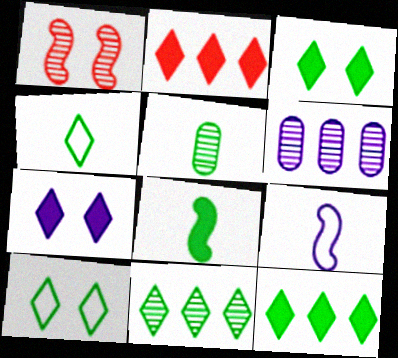[[3, 4, 11], 
[4, 5, 8], 
[6, 7, 9]]